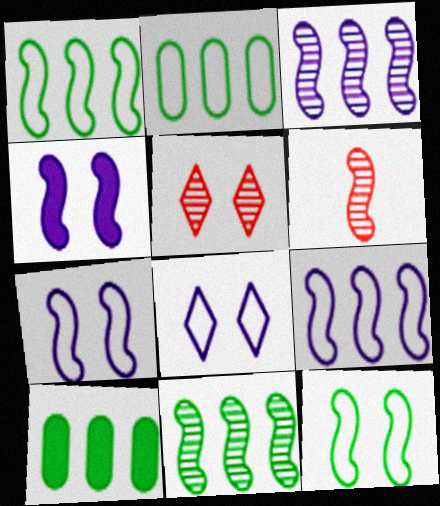[[1, 4, 6], 
[6, 8, 10]]